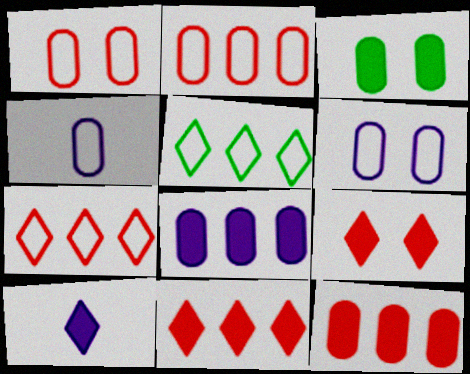[]